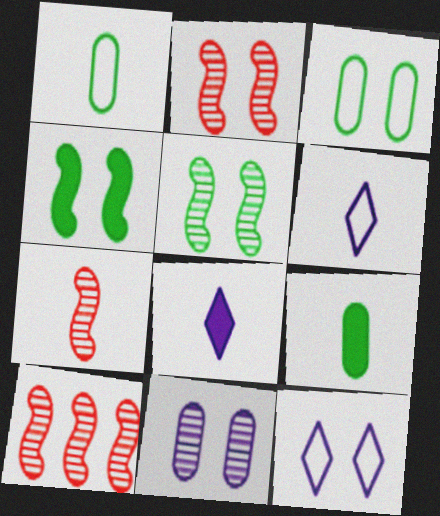[[1, 7, 8], 
[2, 7, 10], 
[3, 8, 10], 
[6, 7, 9], 
[9, 10, 12]]